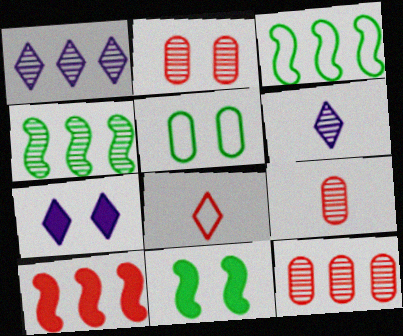[[1, 4, 12], 
[2, 4, 6], 
[2, 8, 10], 
[2, 9, 12], 
[3, 7, 9], 
[5, 6, 10]]